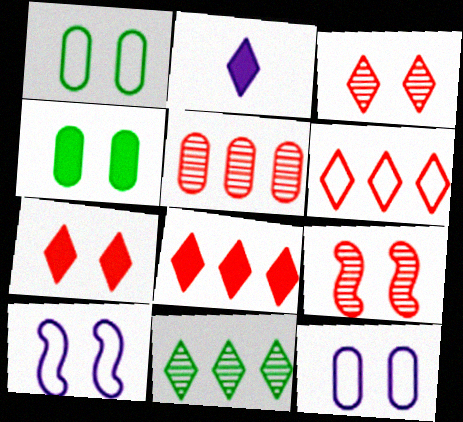[[3, 4, 10]]